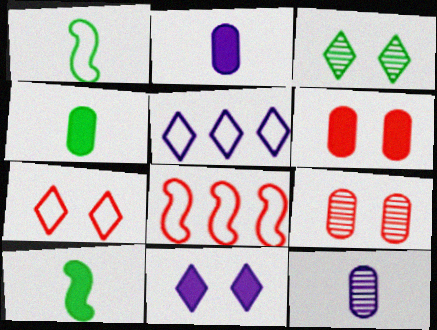[[2, 3, 8], 
[3, 7, 11], 
[5, 9, 10]]